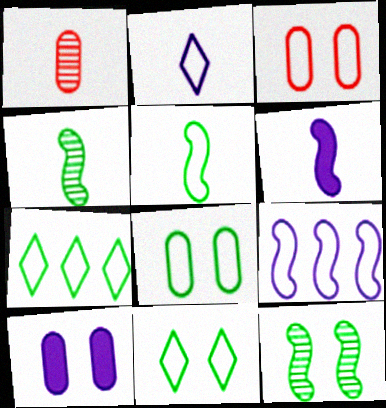[[5, 7, 8]]